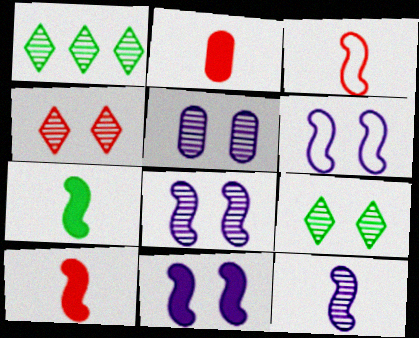[[1, 2, 6], 
[3, 7, 12], 
[6, 8, 11]]